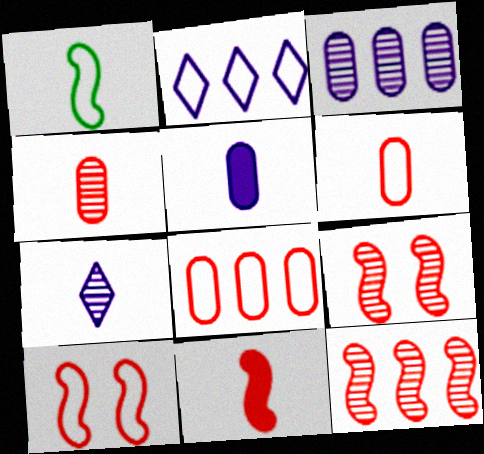[[10, 11, 12]]